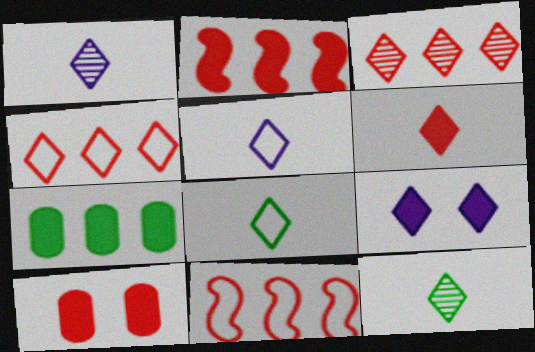[[1, 6, 8], 
[2, 6, 10], 
[3, 8, 9], 
[4, 9, 12], 
[5, 6, 12]]